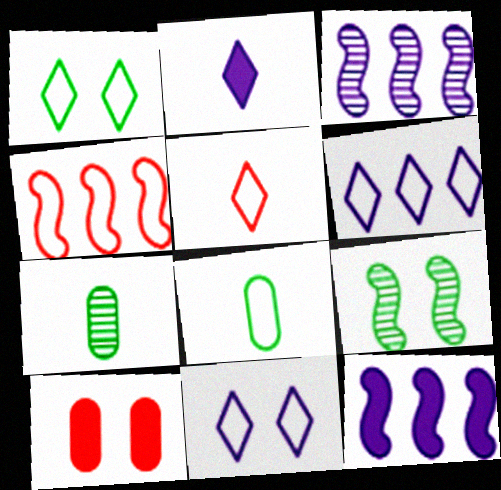[[1, 5, 6], 
[4, 8, 11], 
[9, 10, 11]]